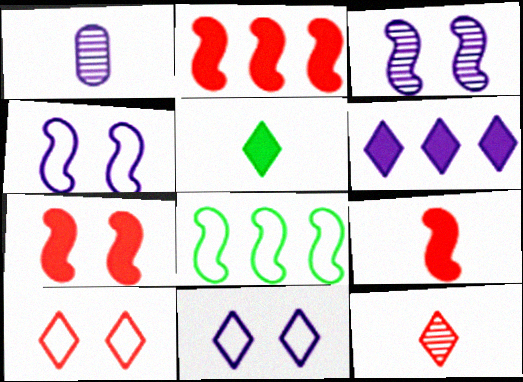[[1, 4, 6], 
[2, 7, 9], 
[3, 8, 9]]